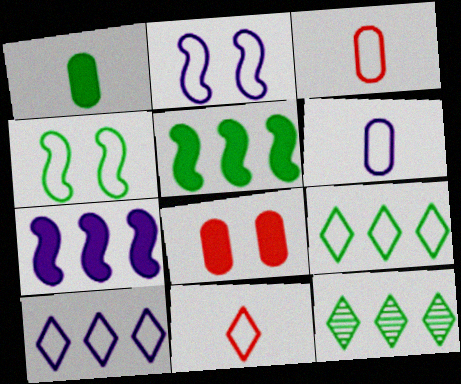[[1, 4, 12], 
[2, 3, 9], 
[2, 6, 10], 
[3, 4, 10]]